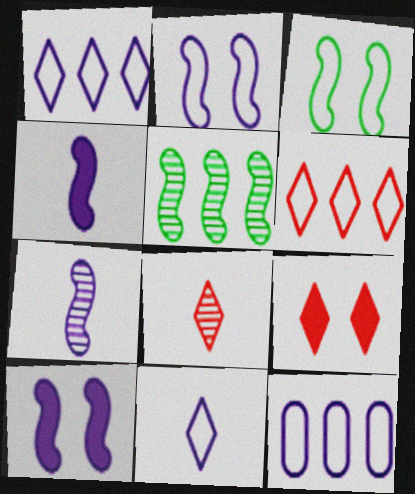[[2, 11, 12], 
[6, 8, 9]]